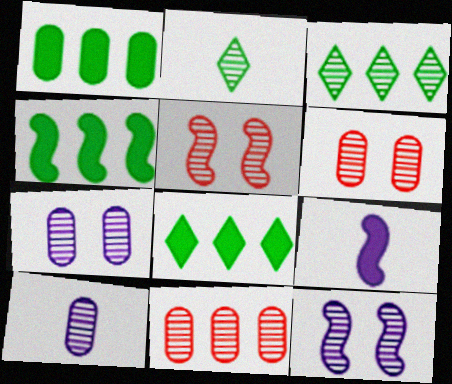[[1, 4, 8], 
[2, 11, 12], 
[3, 5, 10]]